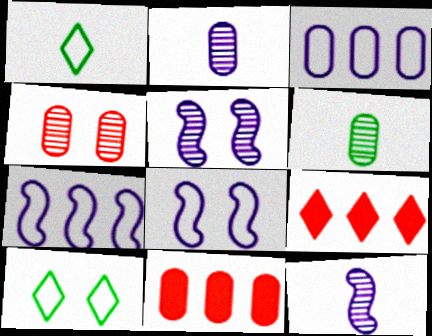[[1, 5, 11], 
[6, 8, 9], 
[10, 11, 12]]